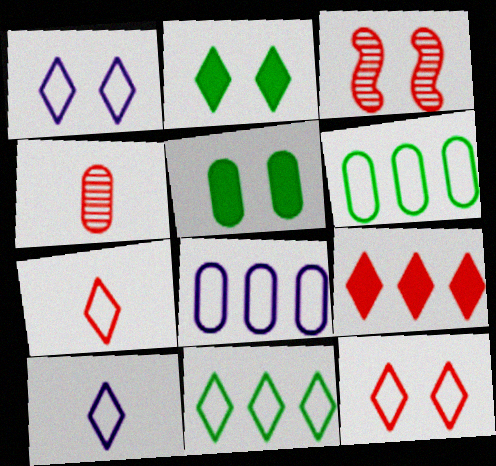[[1, 3, 5], 
[1, 7, 11], 
[4, 5, 8], 
[10, 11, 12]]